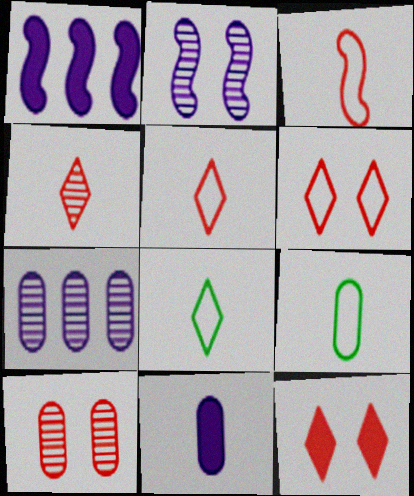[[1, 8, 10]]